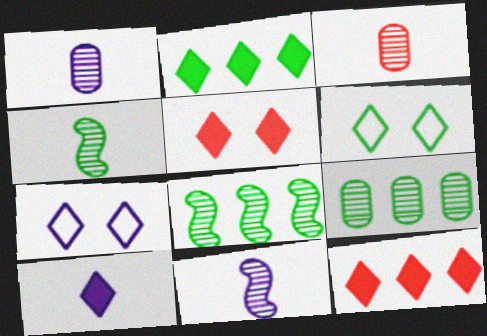[[2, 5, 10]]